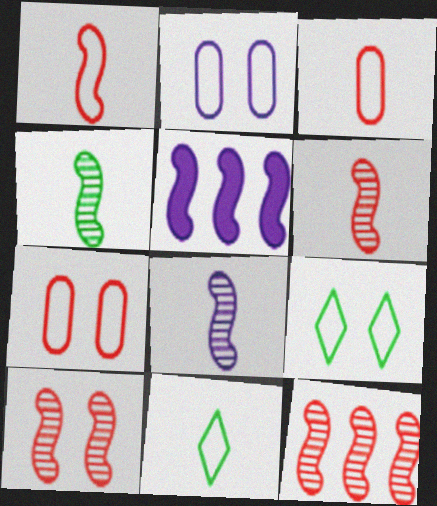[[4, 6, 8], 
[6, 10, 12]]